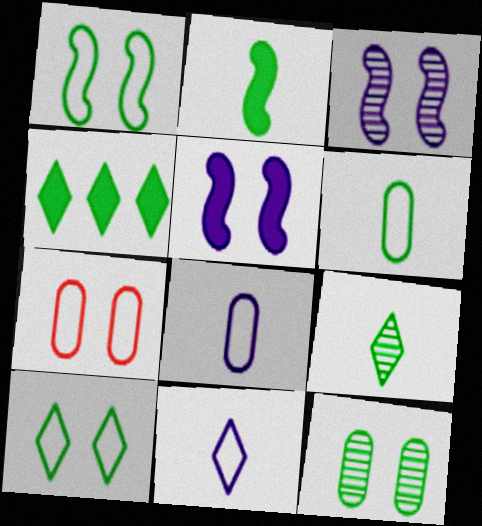[[2, 6, 9], 
[4, 9, 10]]